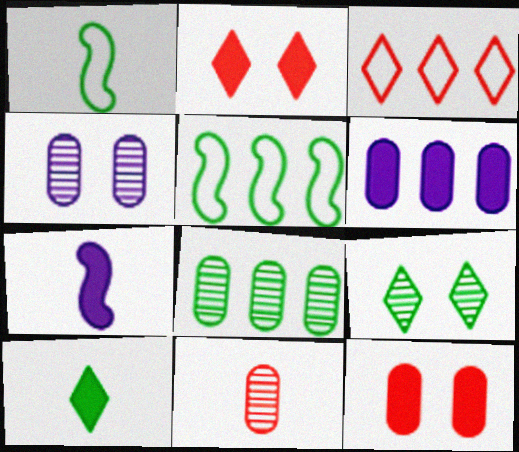[[4, 8, 11]]